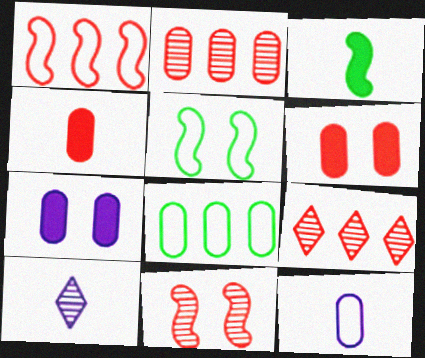[]